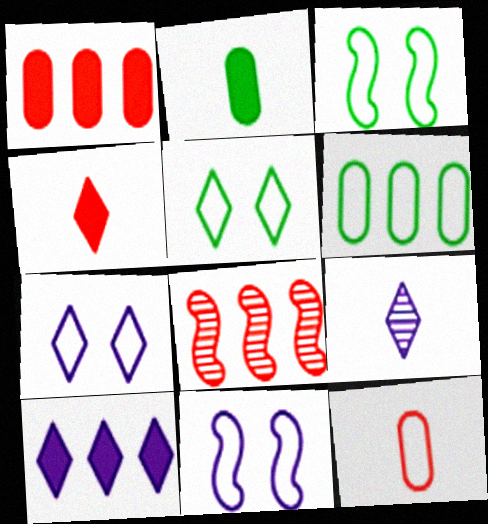[[1, 3, 9], 
[2, 7, 8], 
[6, 8, 10], 
[7, 9, 10]]